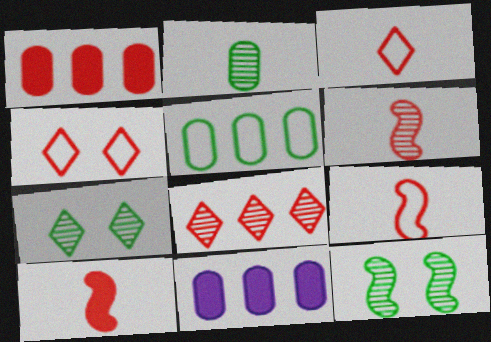[[1, 4, 6], 
[3, 11, 12], 
[6, 9, 10], 
[7, 9, 11]]